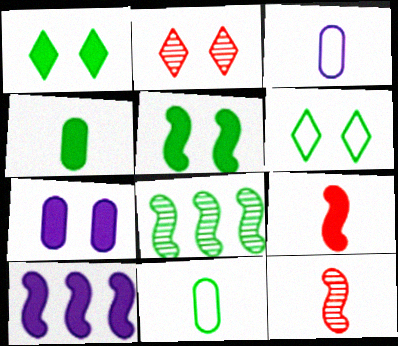[[1, 8, 11], 
[2, 10, 11], 
[4, 6, 8], 
[5, 9, 10]]